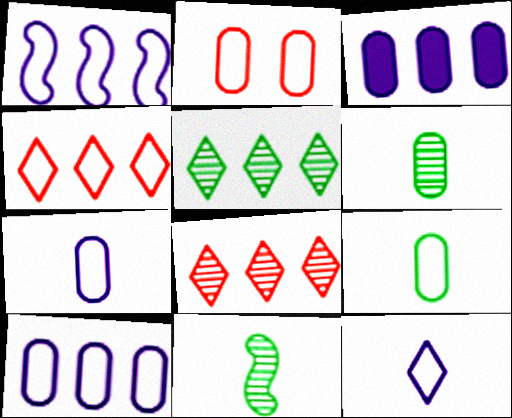[[2, 3, 6], 
[2, 9, 10]]